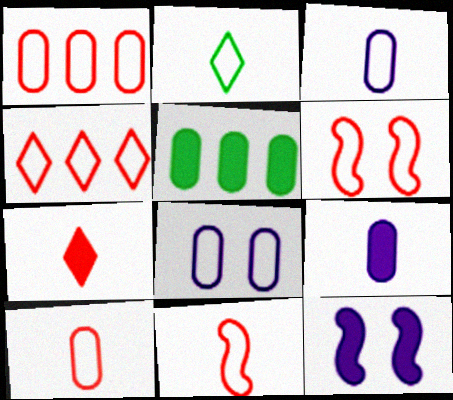[[2, 3, 11], 
[4, 6, 10], 
[5, 7, 12]]